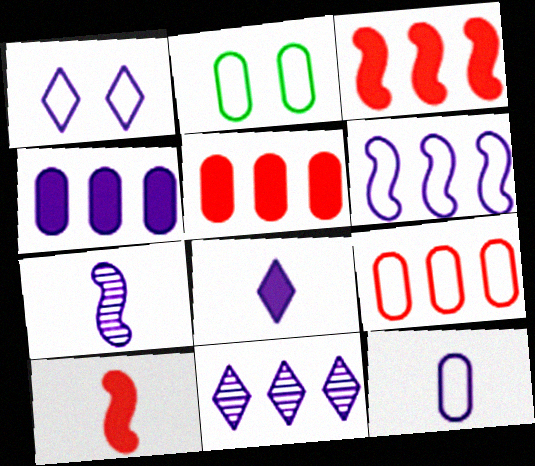[[1, 4, 7], 
[1, 6, 12], 
[1, 8, 11], 
[2, 9, 12], 
[2, 10, 11], 
[4, 6, 11], 
[7, 8, 12]]